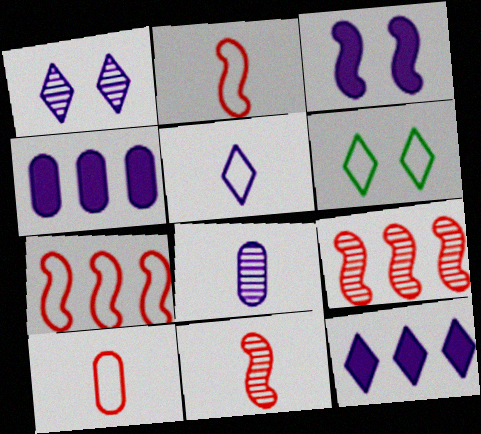[[1, 5, 12], 
[4, 6, 11]]